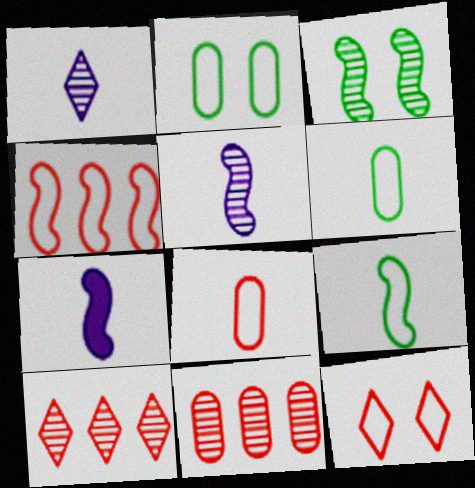[[1, 3, 11], 
[2, 7, 10], 
[3, 4, 7], 
[4, 8, 12]]